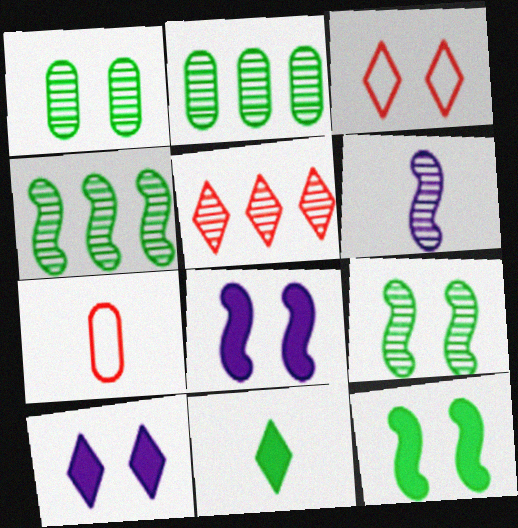[[1, 3, 8], 
[1, 5, 6], 
[4, 7, 10], 
[6, 7, 11]]